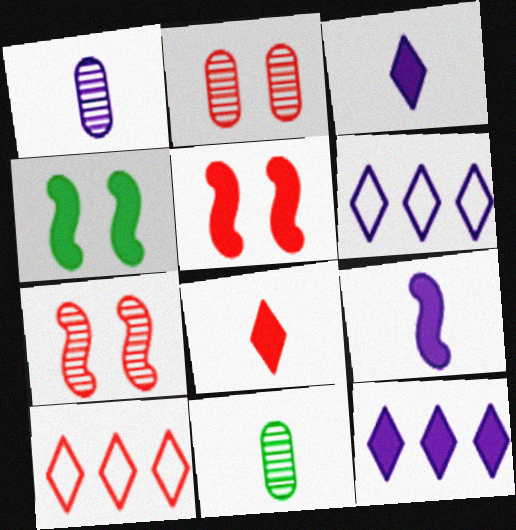[[1, 4, 10], 
[5, 6, 11]]